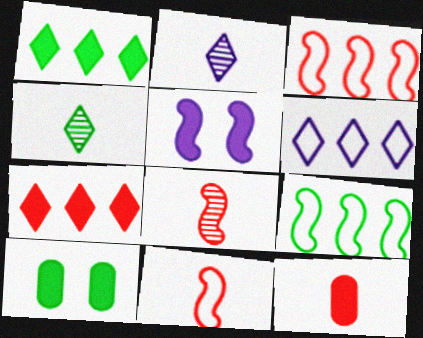[[1, 5, 12], 
[2, 3, 10], 
[4, 9, 10], 
[5, 8, 9], 
[6, 8, 10]]